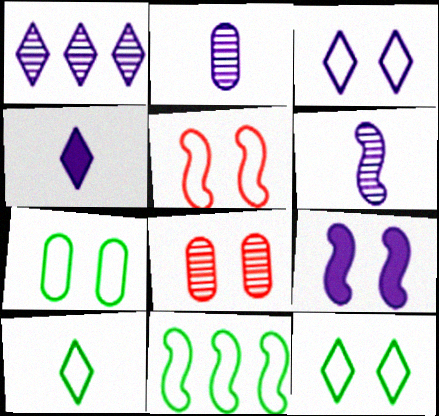[[1, 3, 4], 
[3, 5, 7], 
[4, 8, 11], 
[7, 10, 11], 
[8, 9, 12]]